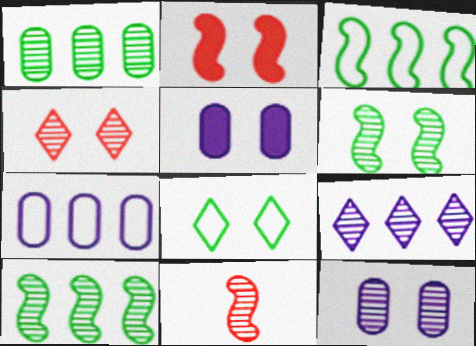[[2, 8, 12], 
[4, 6, 12]]